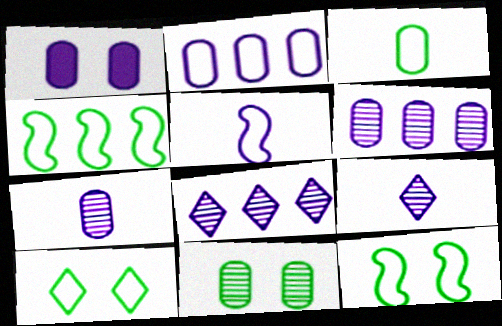[[1, 2, 7], 
[1, 5, 8], 
[3, 4, 10]]